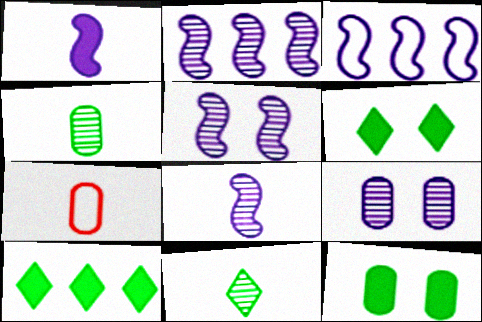[[1, 3, 5], 
[1, 7, 11], 
[2, 5, 8], 
[2, 6, 7], 
[5, 7, 10]]